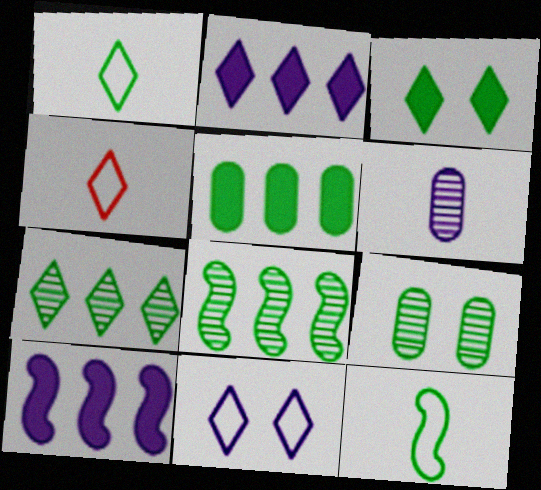[[1, 3, 7], 
[4, 9, 10], 
[6, 10, 11]]